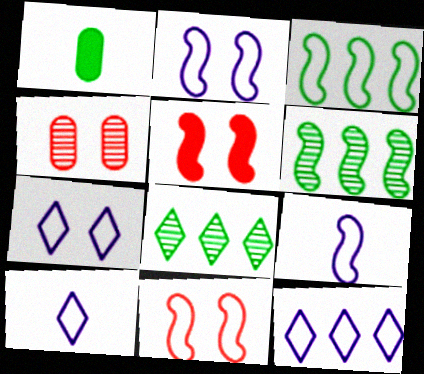[[3, 9, 11], 
[5, 6, 9], 
[7, 10, 12]]